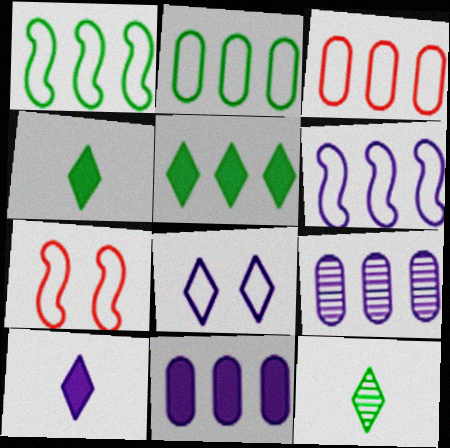[[4, 7, 9], 
[7, 11, 12]]